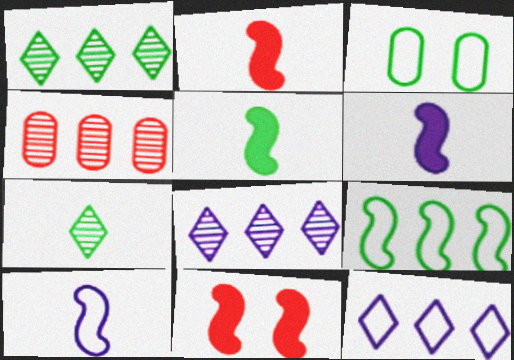[[1, 3, 5], 
[2, 3, 8], 
[2, 5, 6]]